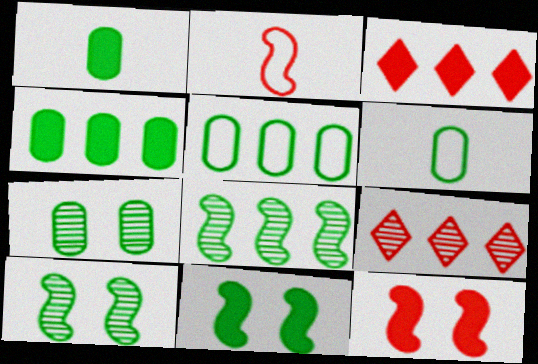[[1, 5, 7], 
[4, 6, 7]]